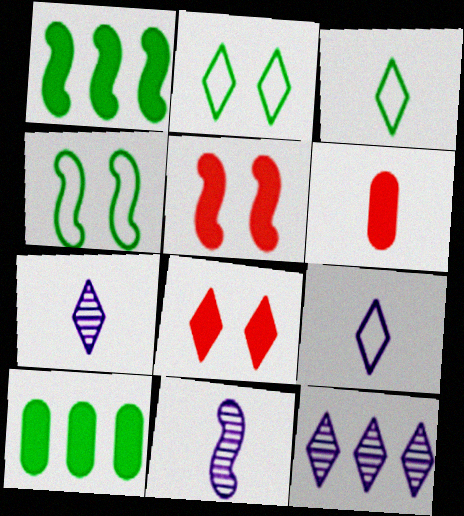[[3, 6, 11], 
[3, 8, 12], 
[4, 6, 12]]